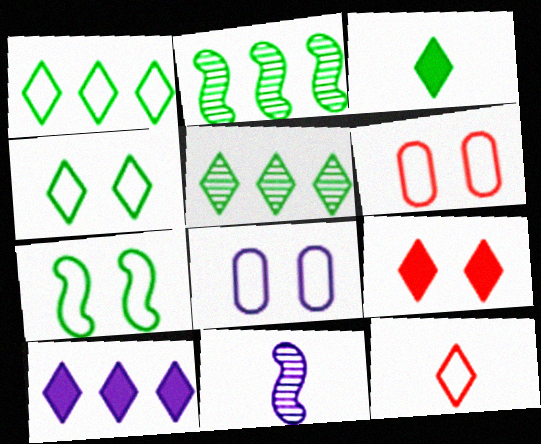[[3, 4, 5], 
[3, 9, 10], 
[8, 10, 11]]